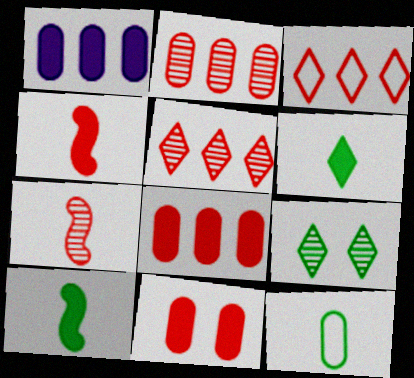[[3, 7, 11]]